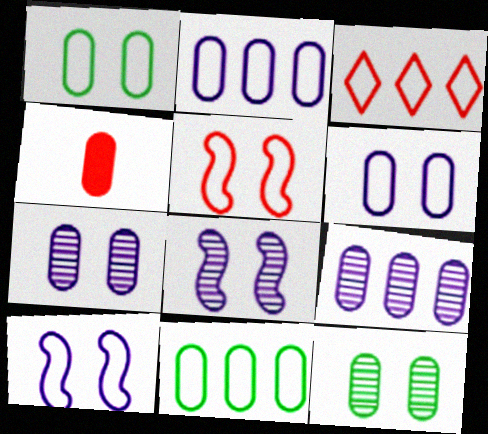[[1, 4, 9], 
[2, 4, 12], 
[4, 7, 11]]